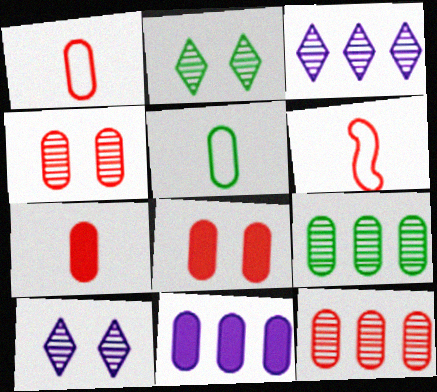[[1, 8, 12], 
[2, 6, 11], 
[4, 5, 11]]